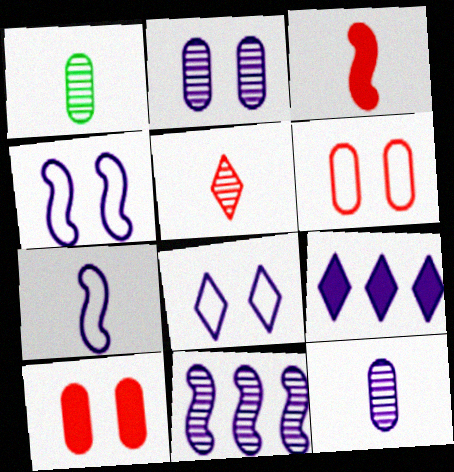[[2, 7, 9], 
[4, 9, 12]]